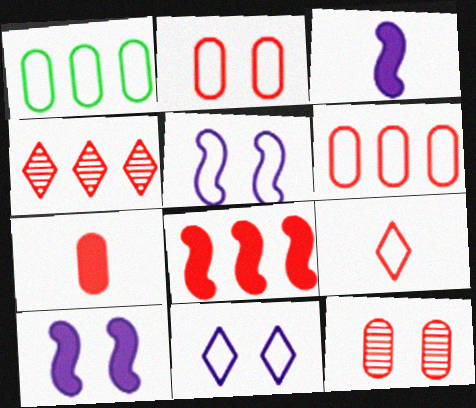[[1, 5, 9], 
[4, 6, 8], 
[6, 7, 12], 
[8, 9, 12]]